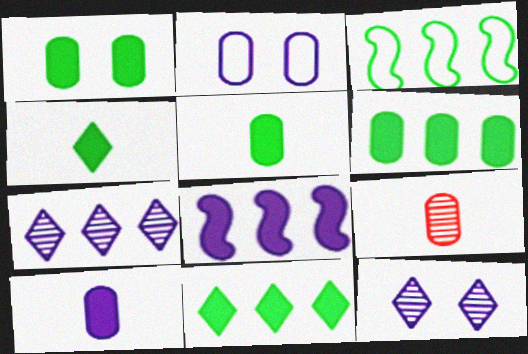[[1, 5, 6], 
[2, 6, 9]]